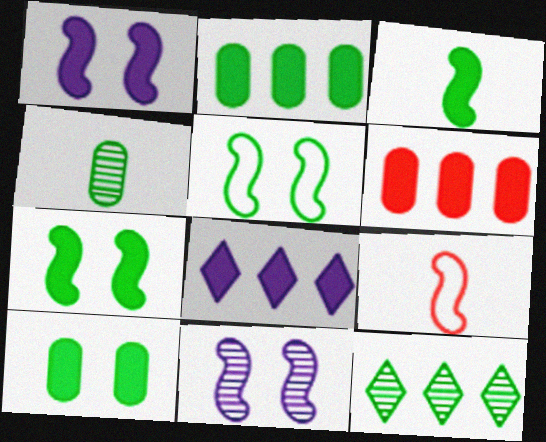[]